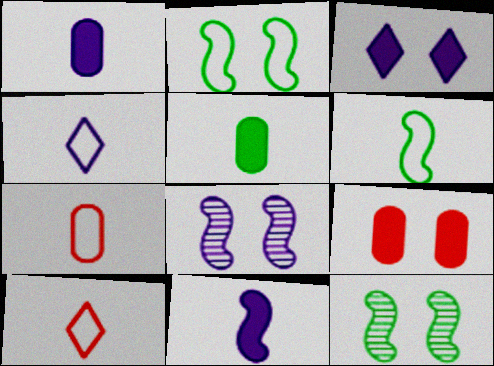[[4, 6, 7]]